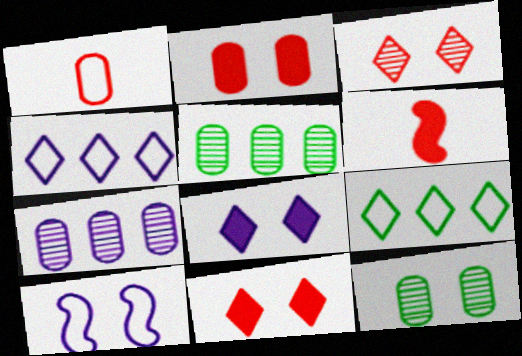[[1, 9, 10], 
[4, 6, 12], 
[10, 11, 12]]